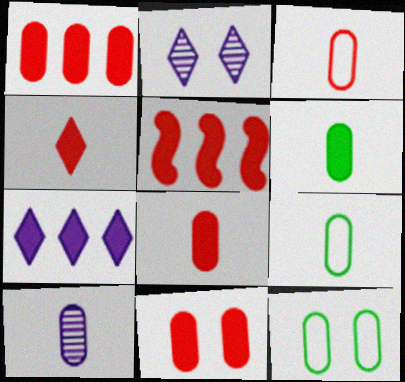[[1, 8, 11], 
[1, 10, 12], 
[2, 5, 9], 
[3, 6, 10], 
[4, 5, 11], 
[8, 9, 10]]